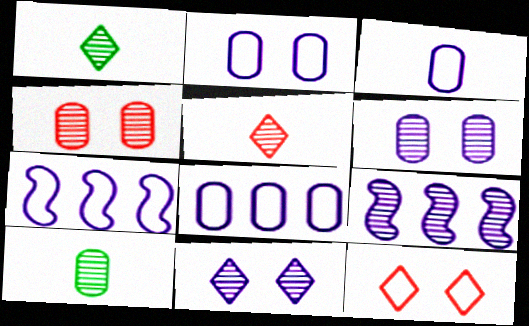[[1, 4, 9], 
[2, 3, 8]]